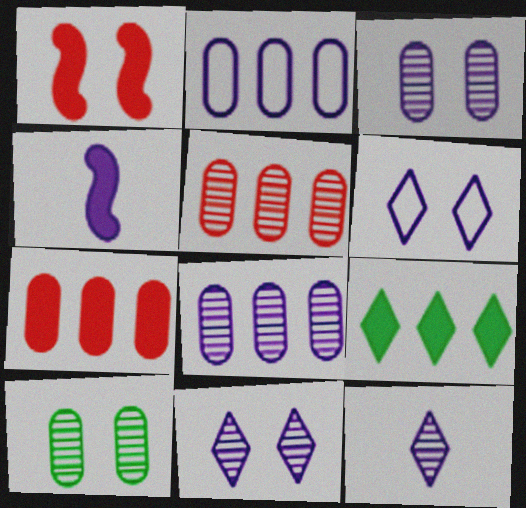[[1, 6, 10], 
[2, 4, 11], 
[4, 6, 8]]